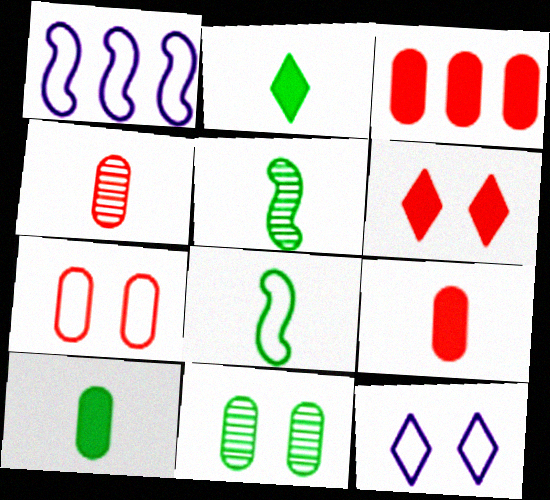[[3, 4, 7], 
[3, 5, 12]]